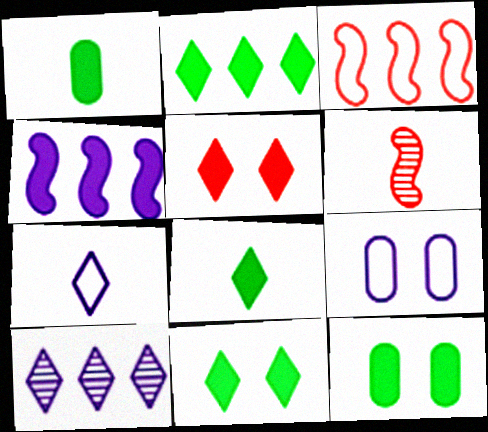[[1, 4, 5], 
[1, 6, 7], 
[2, 6, 9], 
[2, 8, 11]]